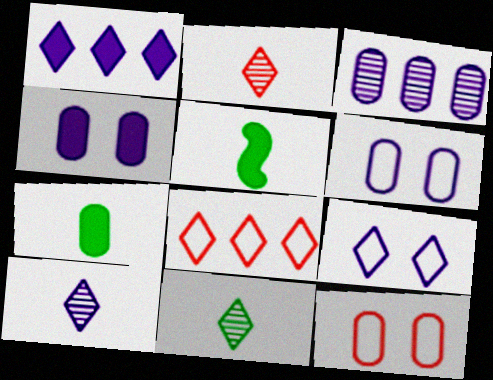[[1, 9, 10], 
[2, 10, 11], 
[3, 7, 12]]